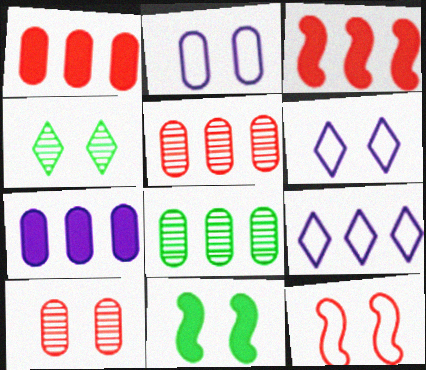[[3, 8, 9], 
[6, 10, 11]]